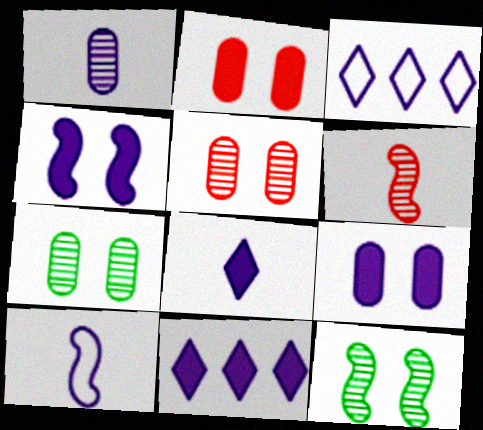[[1, 3, 4], 
[1, 8, 10]]